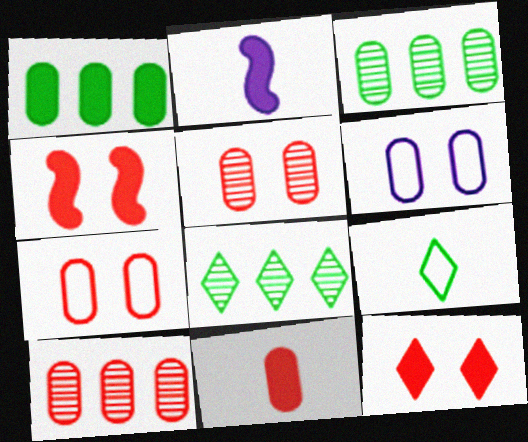[[1, 2, 12], 
[2, 7, 8], 
[3, 6, 11], 
[7, 10, 11]]